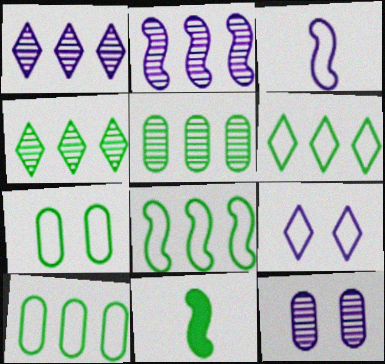[[4, 7, 11], 
[6, 8, 10]]